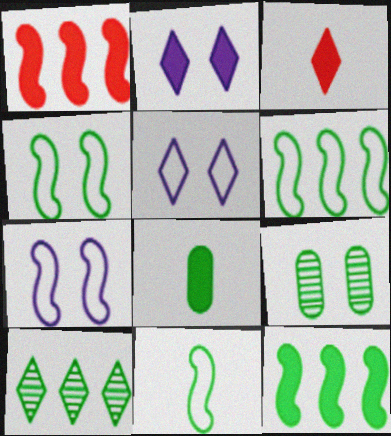[[1, 2, 8], 
[3, 5, 10], 
[4, 6, 11], 
[4, 8, 10]]